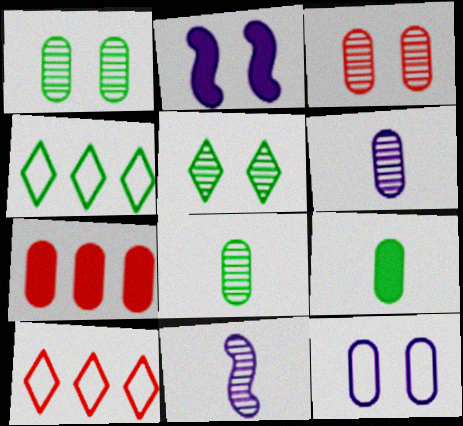[[2, 8, 10], 
[7, 8, 12]]